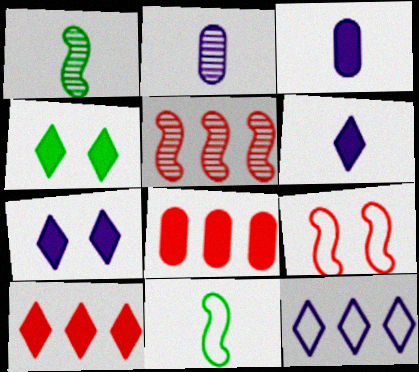[[4, 6, 10]]